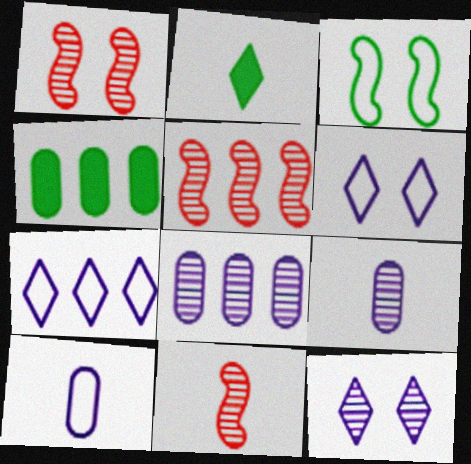[[1, 5, 11], 
[2, 10, 11], 
[4, 5, 7], 
[4, 6, 11]]